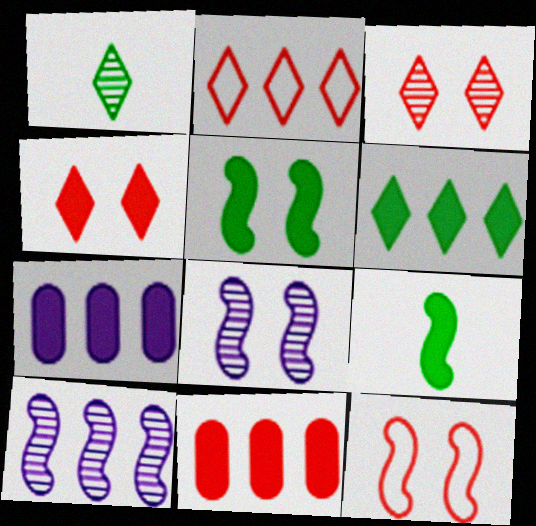[[1, 7, 12], 
[4, 7, 9], 
[5, 8, 12], 
[9, 10, 12]]